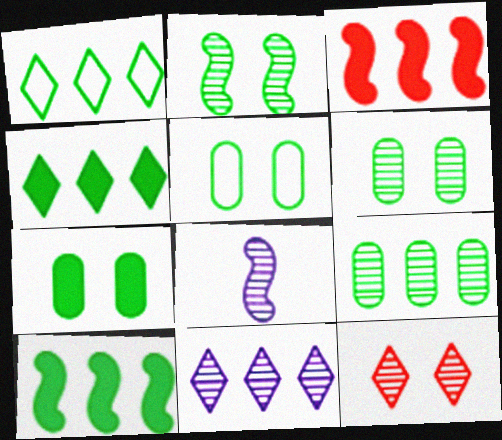[[1, 9, 10], 
[5, 6, 7], 
[8, 9, 12]]